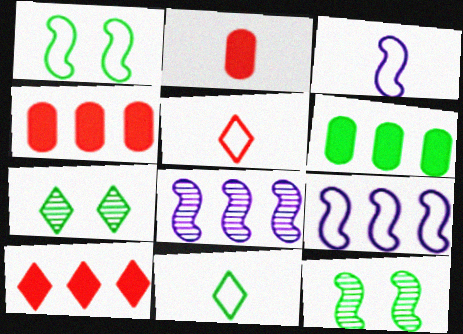[[2, 7, 9], 
[3, 4, 7], 
[6, 11, 12]]